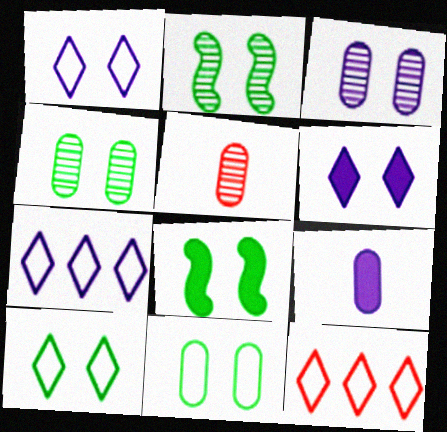[[2, 9, 12], 
[4, 8, 10], 
[5, 7, 8]]